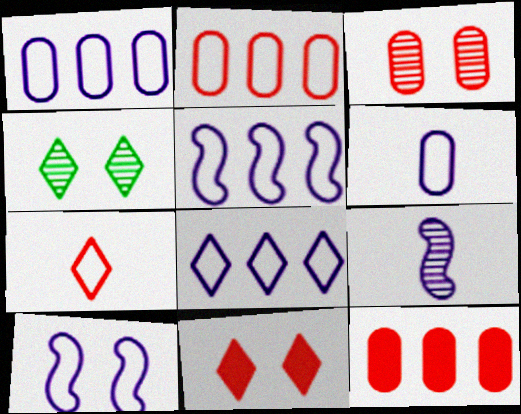[[1, 5, 8], 
[6, 8, 10]]